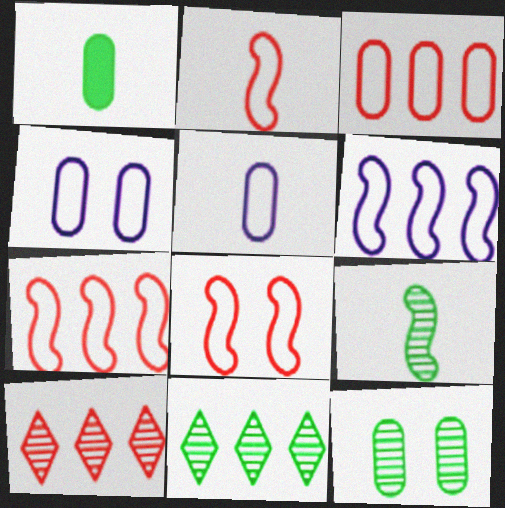[[2, 7, 8], 
[9, 11, 12]]